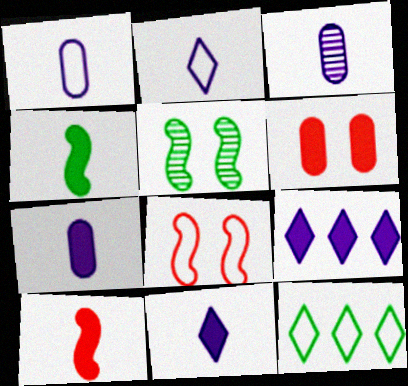[[1, 3, 7], 
[1, 8, 12], 
[4, 6, 9]]